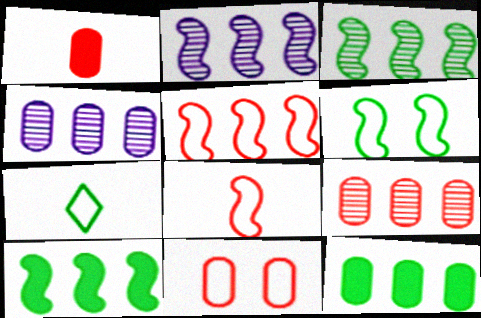[[1, 9, 11], 
[2, 5, 10]]